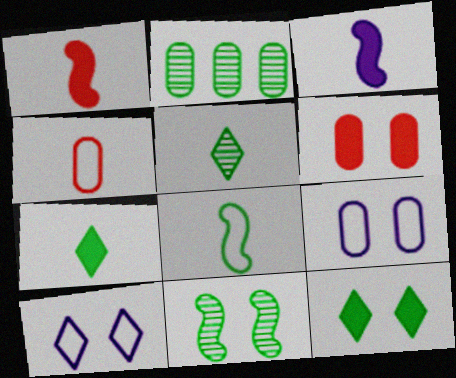[[1, 2, 10], 
[2, 5, 11], 
[2, 8, 12], 
[3, 4, 5], 
[6, 10, 11]]